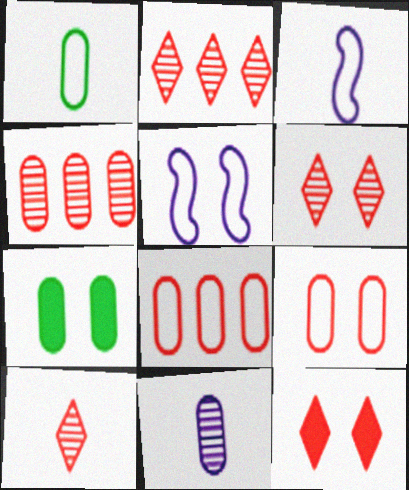[[2, 3, 7], 
[2, 6, 10], 
[5, 6, 7], 
[7, 8, 11]]